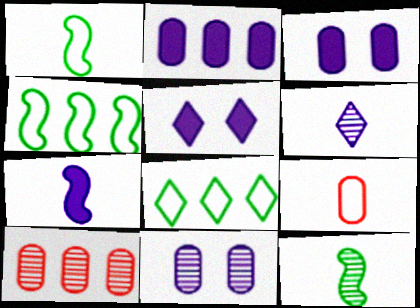[[1, 5, 10], 
[2, 5, 7]]